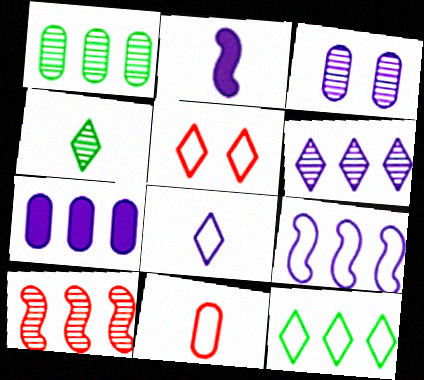[[1, 2, 5], 
[1, 6, 10], 
[2, 4, 11], 
[3, 4, 10], 
[5, 8, 12], 
[6, 7, 9], 
[7, 10, 12]]